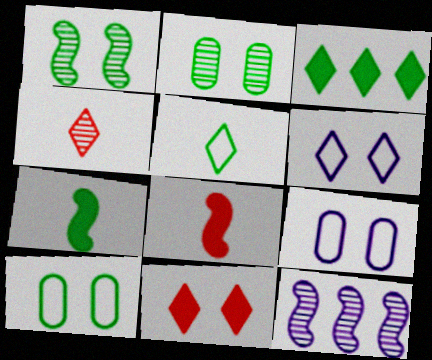[[1, 9, 11], 
[2, 4, 12], 
[3, 4, 6]]